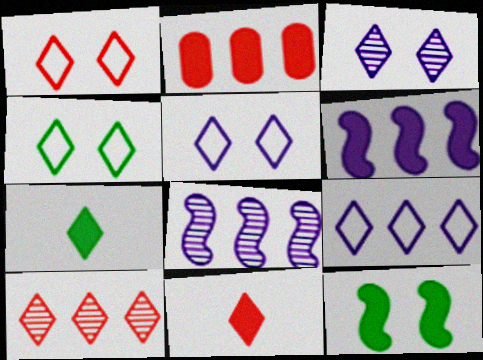[[1, 4, 5], 
[1, 10, 11], 
[5, 7, 10]]